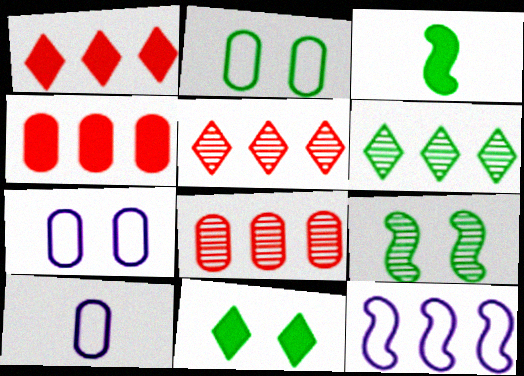[[1, 9, 10], 
[2, 3, 6], 
[2, 9, 11], 
[3, 5, 7], 
[4, 6, 12]]